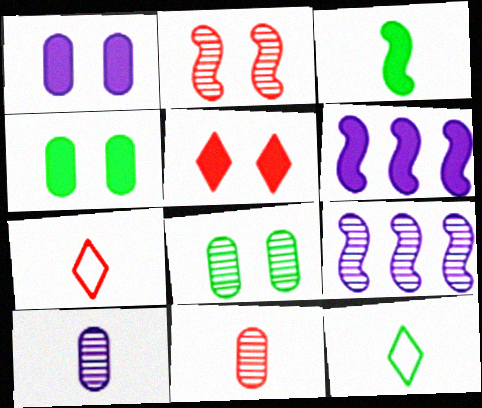[[3, 7, 10], 
[4, 7, 9], 
[6, 7, 8]]